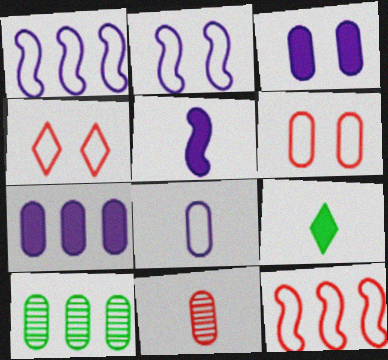[[4, 5, 10]]